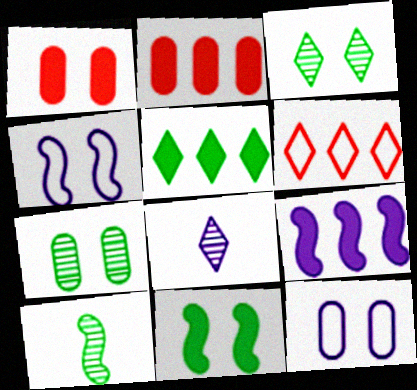[[1, 3, 4], 
[1, 7, 12], 
[2, 5, 9], 
[8, 9, 12]]